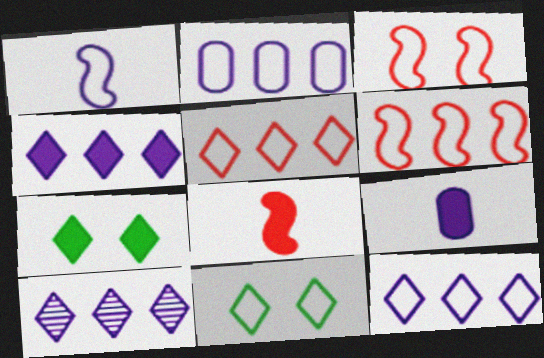[[4, 10, 12]]